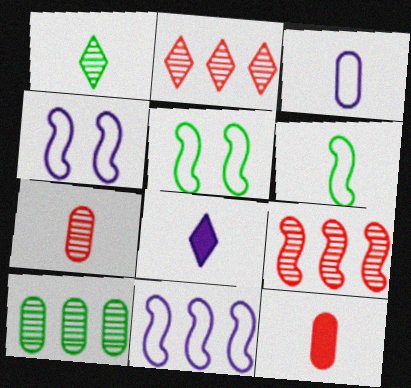[[6, 7, 8]]